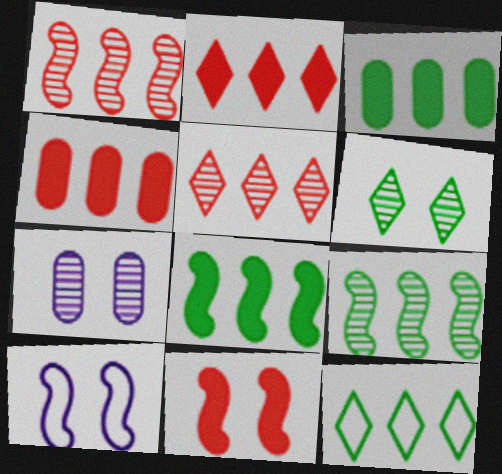[[3, 9, 12]]